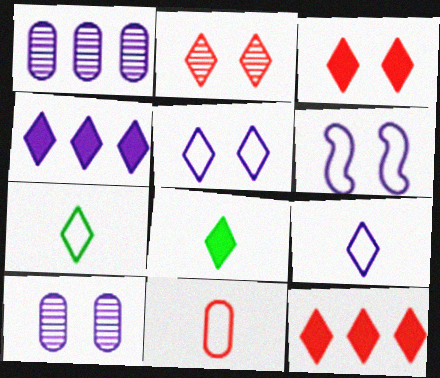[[2, 4, 7], 
[3, 4, 8]]